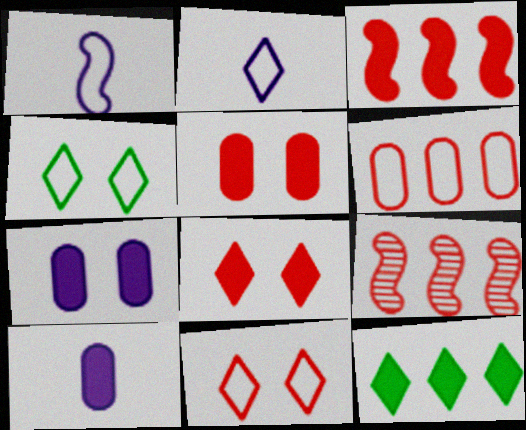[[1, 4, 6], 
[4, 9, 10]]